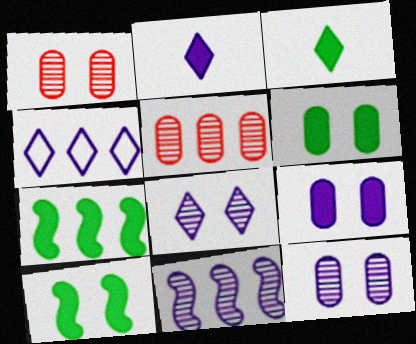[[2, 4, 8], 
[3, 6, 7], 
[4, 5, 7]]